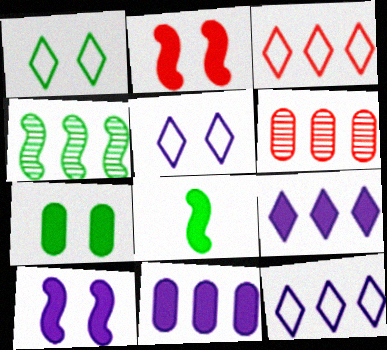[[3, 4, 11], 
[5, 6, 8]]